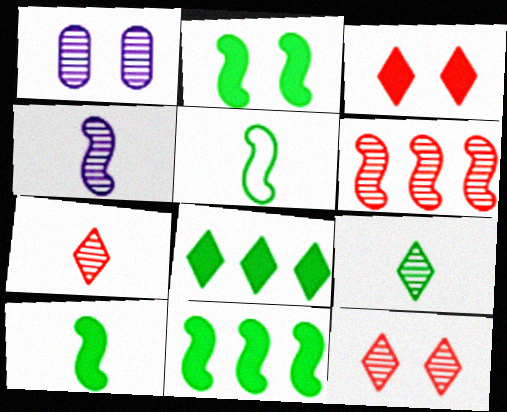[[1, 6, 9], 
[2, 10, 11]]